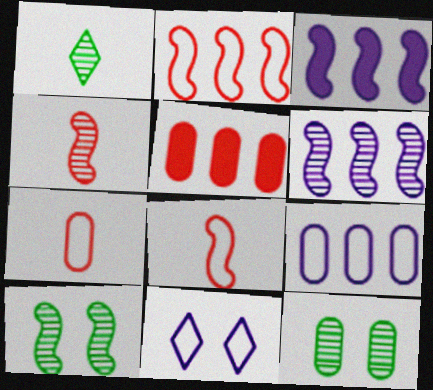[[3, 8, 10], 
[4, 6, 10]]